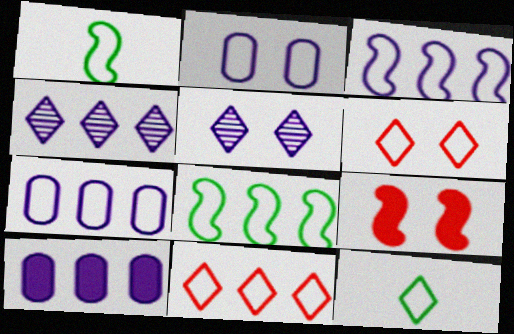[[1, 2, 11], 
[1, 6, 7], 
[3, 4, 10], 
[7, 8, 11]]